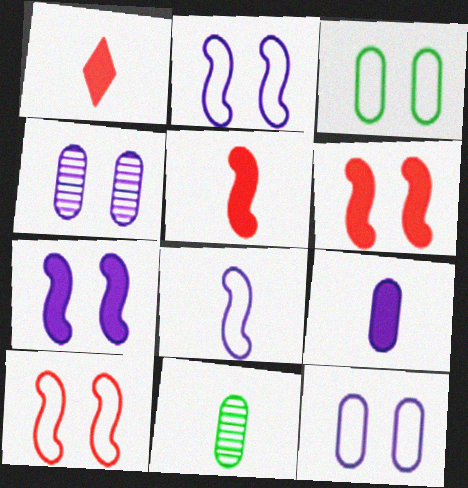[[1, 8, 11]]